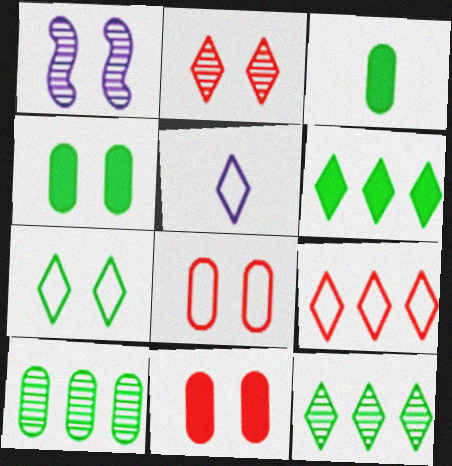[[1, 3, 9], 
[1, 7, 11], 
[2, 5, 6], 
[5, 7, 9]]